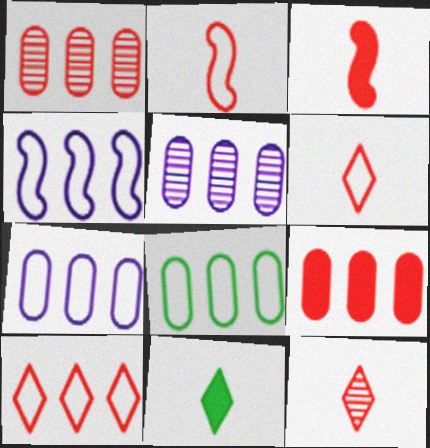[[4, 8, 10], 
[5, 8, 9]]